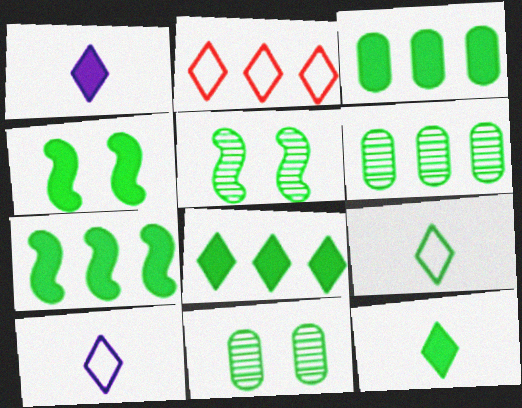[[3, 4, 12], 
[3, 5, 9], 
[3, 7, 8], 
[4, 6, 9], 
[7, 9, 11]]